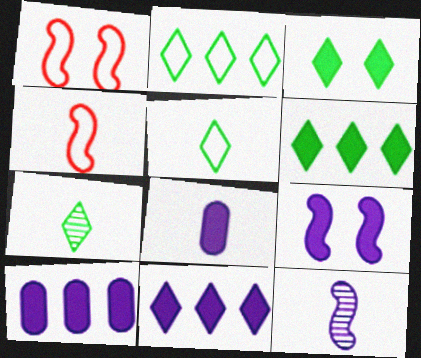[[1, 7, 10], 
[2, 3, 7], 
[4, 7, 8], 
[8, 9, 11]]